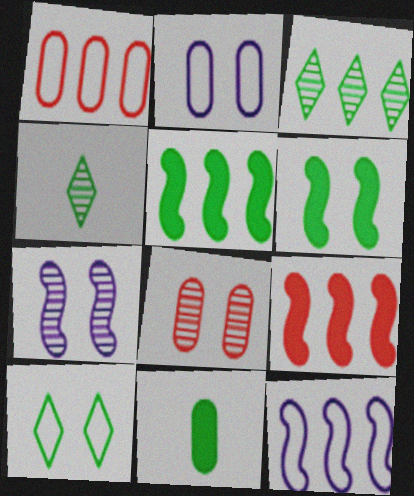[[2, 4, 9]]